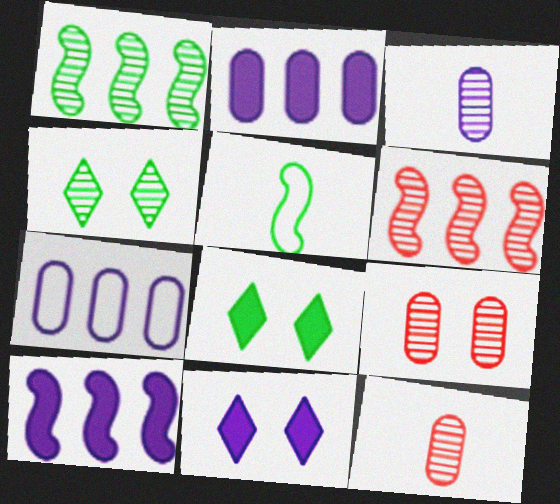[[3, 4, 6]]